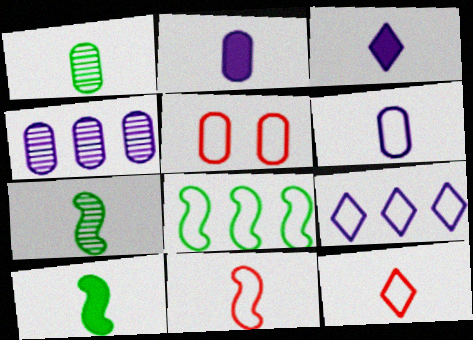[[1, 3, 11], 
[2, 7, 12]]